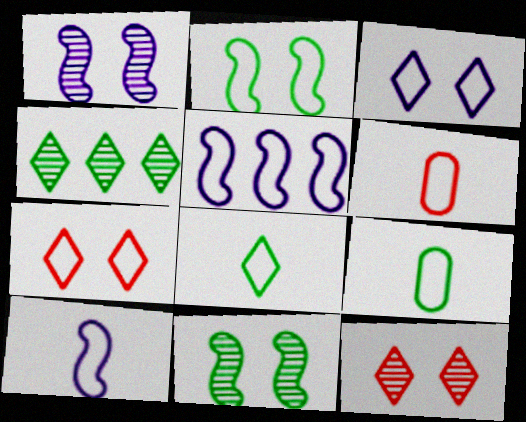[[5, 7, 9], 
[6, 8, 10]]